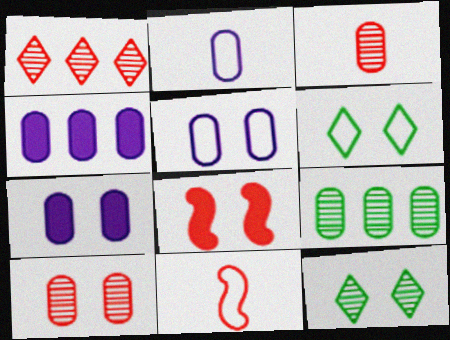[[4, 11, 12], 
[5, 8, 12]]